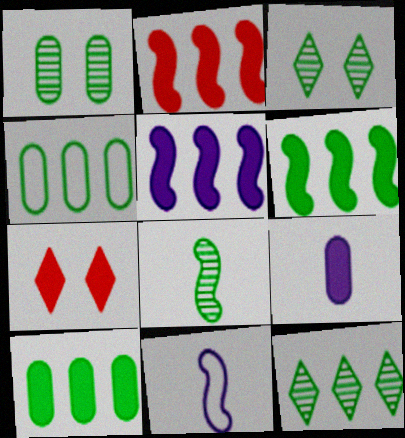[[1, 8, 12], 
[2, 5, 6], 
[4, 6, 12], 
[6, 7, 9]]